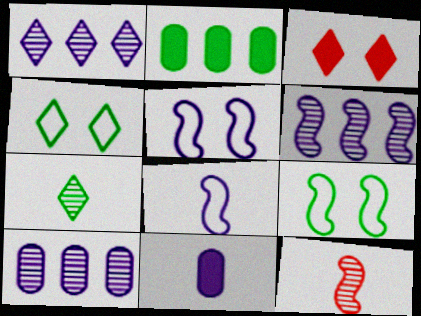[[1, 5, 11], 
[1, 6, 10], 
[2, 7, 9]]